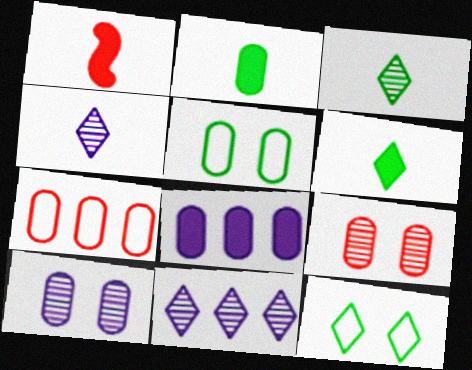[[1, 5, 11], 
[2, 7, 10]]